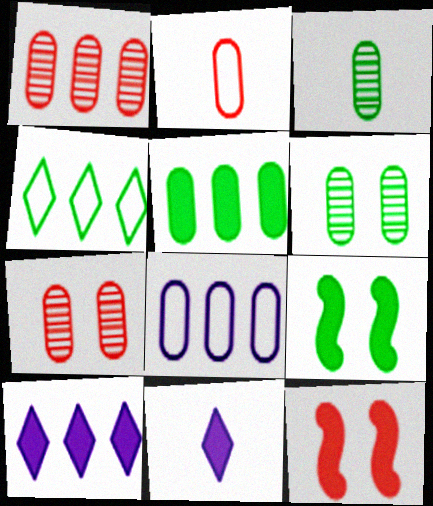[[1, 5, 8], 
[3, 4, 9], 
[5, 11, 12]]